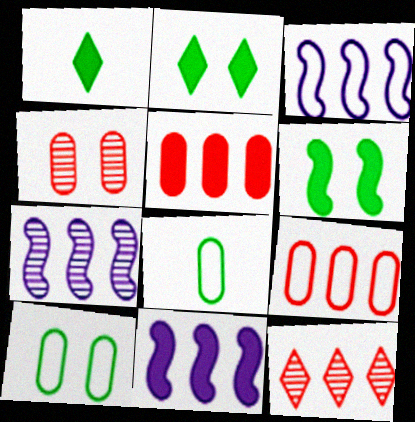[[1, 3, 4], 
[3, 7, 11]]